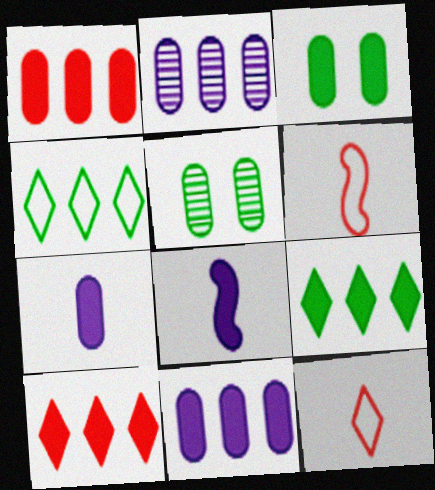[[1, 3, 7], 
[3, 8, 10]]